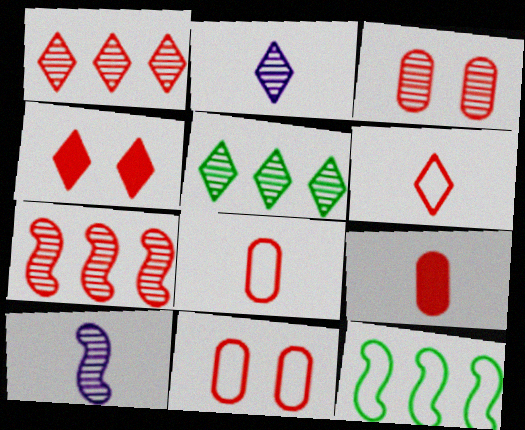[[1, 4, 6], 
[3, 5, 10], 
[4, 7, 8]]